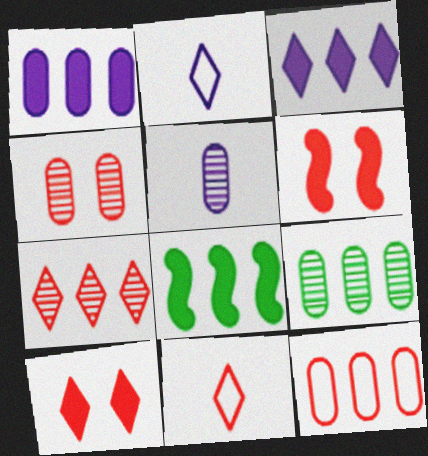[[1, 9, 12], 
[2, 4, 8], 
[2, 6, 9], 
[4, 5, 9], 
[7, 10, 11]]